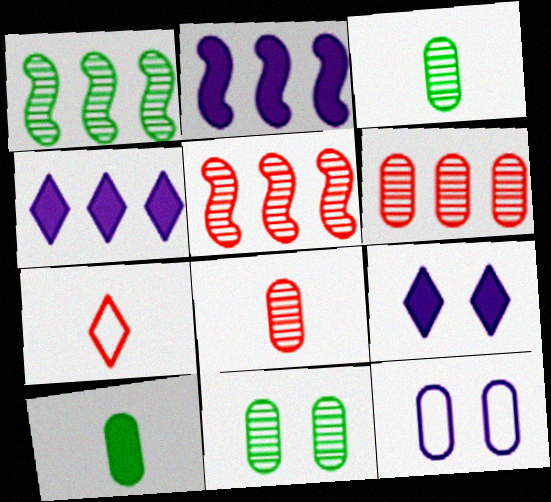[[2, 7, 11], 
[6, 10, 12]]